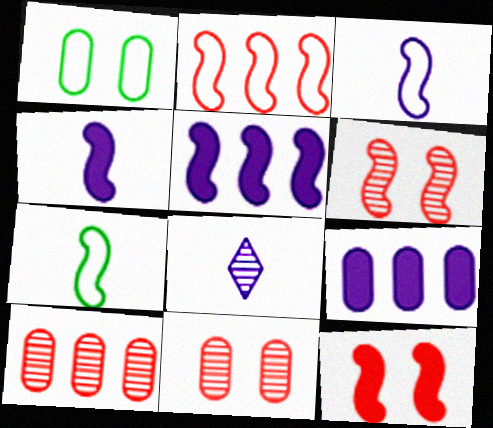[[5, 6, 7]]